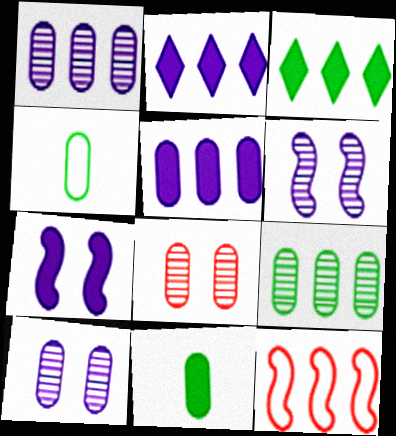[[1, 3, 12], 
[2, 9, 12], 
[4, 5, 8]]